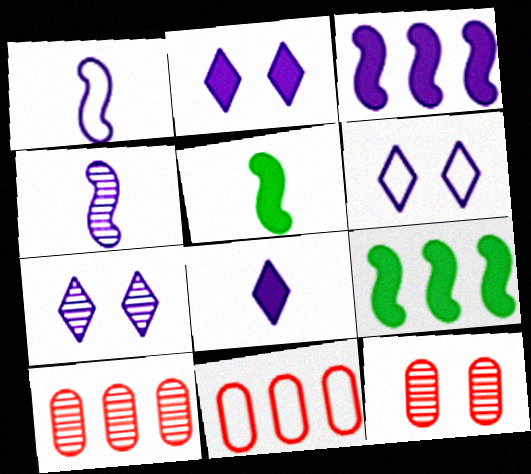[[2, 6, 7], 
[5, 6, 10], 
[5, 7, 11]]